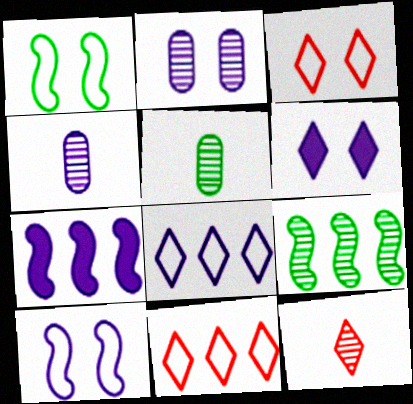[[2, 6, 10], 
[2, 9, 12], 
[3, 5, 7]]